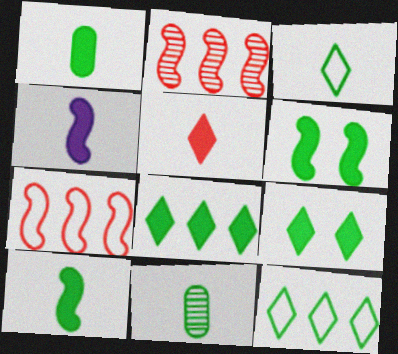[[1, 4, 5], 
[1, 6, 8], 
[3, 10, 11], 
[6, 11, 12]]